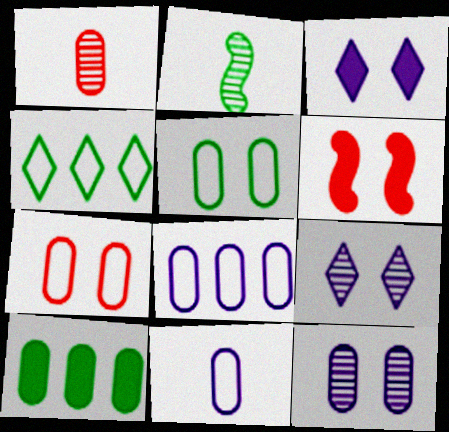[[5, 6, 9]]